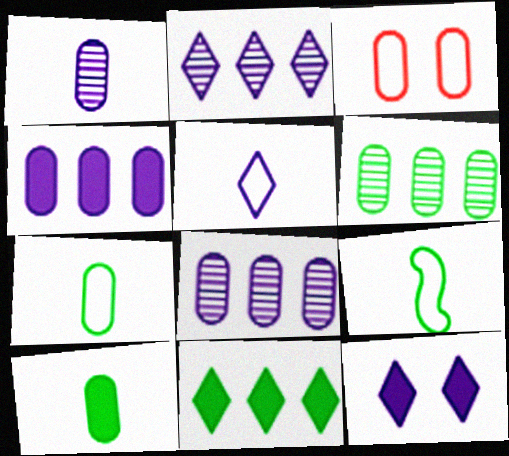[[2, 5, 12], 
[3, 8, 10]]